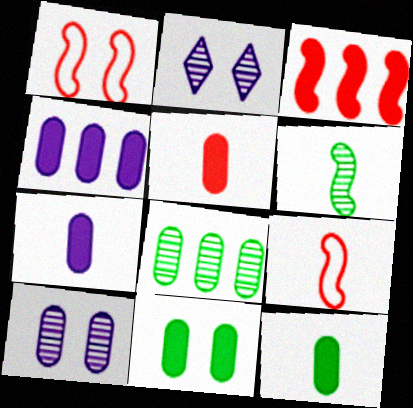[[1, 2, 11], 
[4, 5, 11], 
[5, 7, 12]]